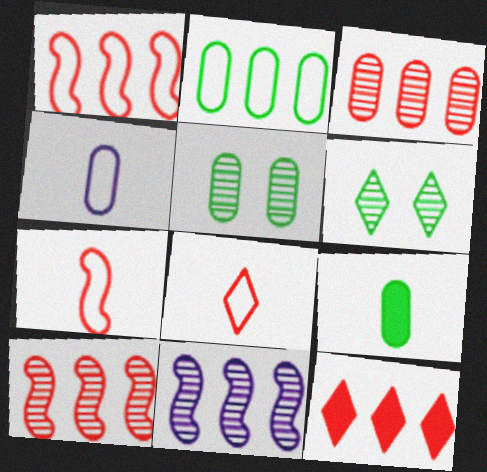[[1, 3, 12], 
[2, 5, 9], 
[2, 11, 12]]